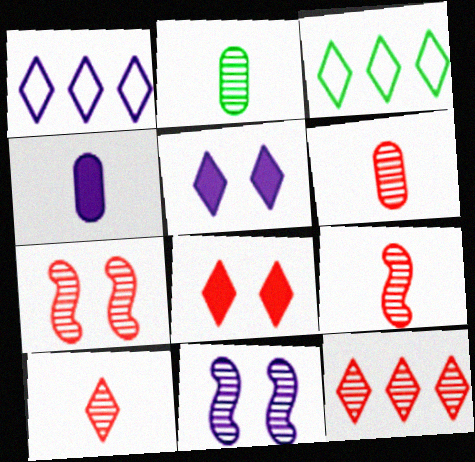[[1, 4, 11], 
[2, 11, 12], 
[3, 4, 7], 
[3, 5, 10], 
[6, 7, 12], 
[6, 9, 10]]